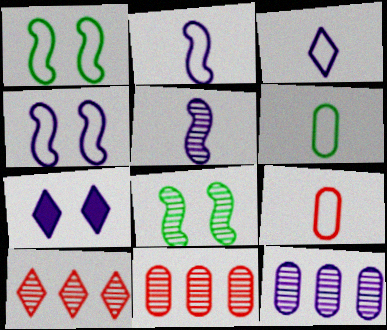[[2, 7, 12]]